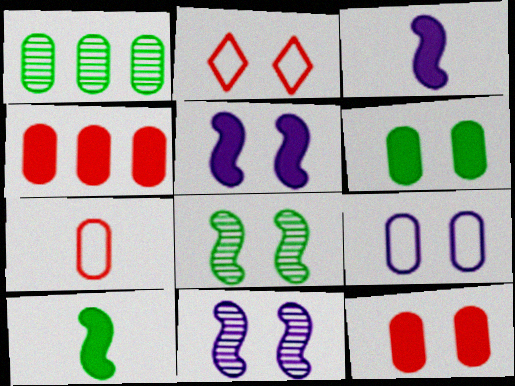[[1, 2, 3], 
[2, 6, 11]]